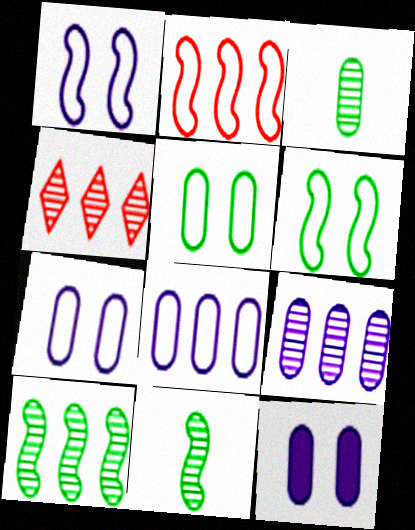[[4, 9, 10]]